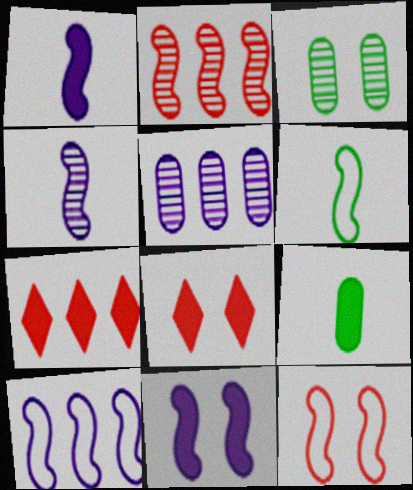[[2, 6, 11], 
[4, 10, 11], 
[5, 6, 8], 
[6, 10, 12], 
[7, 9, 11]]